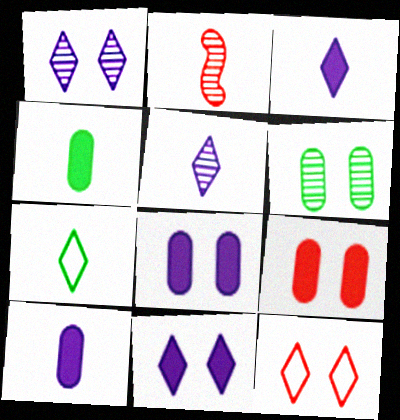[[2, 7, 10]]